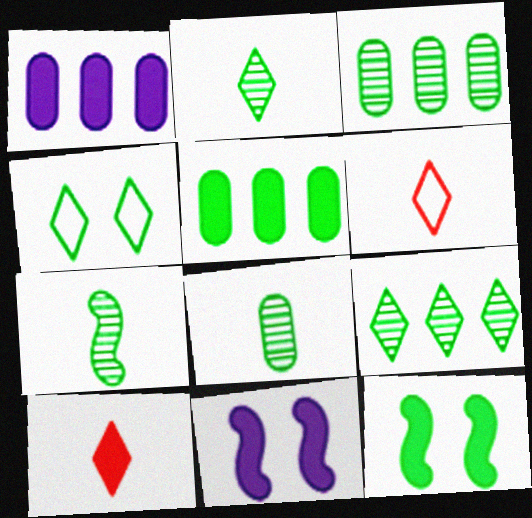[[1, 10, 12], 
[2, 7, 8], 
[3, 6, 11], 
[4, 5, 7], 
[5, 10, 11]]